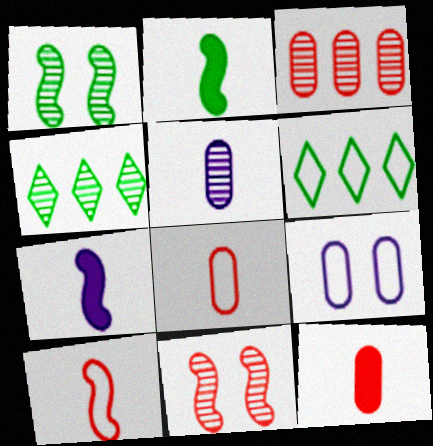[[4, 5, 11], 
[6, 9, 10]]